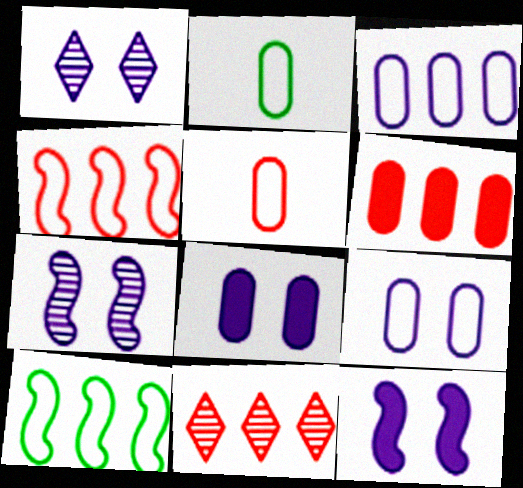[[1, 9, 12], 
[2, 11, 12], 
[4, 6, 11]]